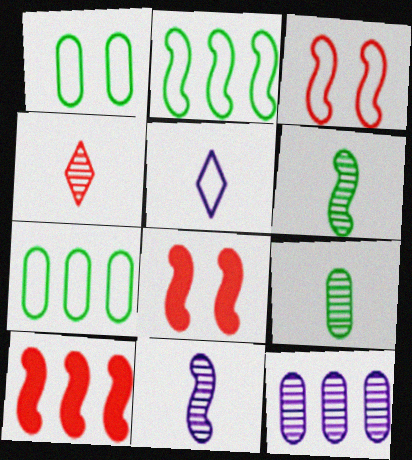[[2, 8, 11], 
[3, 5, 7], 
[4, 9, 11]]